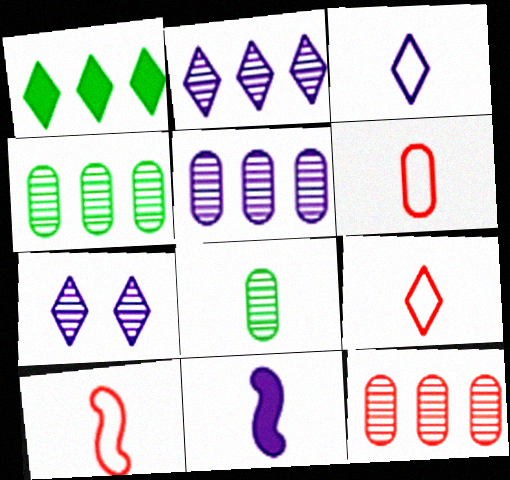[[1, 7, 9], 
[4, 5, 12], 
[6, 9, 10], 
[8, 9, 11]]